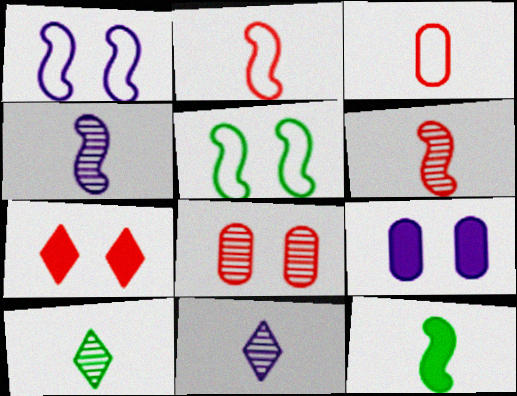[[2, 4, 12], 
[3, 11, 12]]